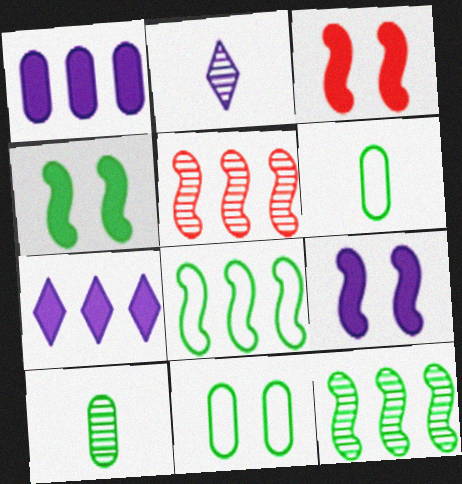[[3, 4, 9]]